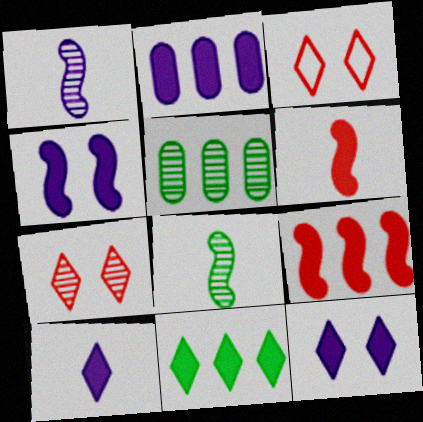[[1, 5, 7], 
[2, 3, 8], 
[2, 4, 10], 
[2, 9, 11]]